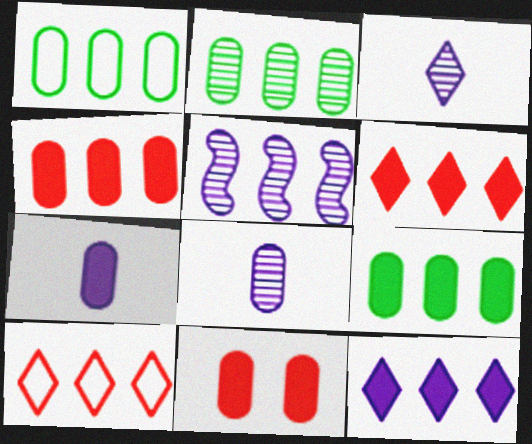[[1, 2, 9], 
[1, 5, 6], 
[1, 8, 11], 
[5, 9, 10], 
[7, 9, 11]]